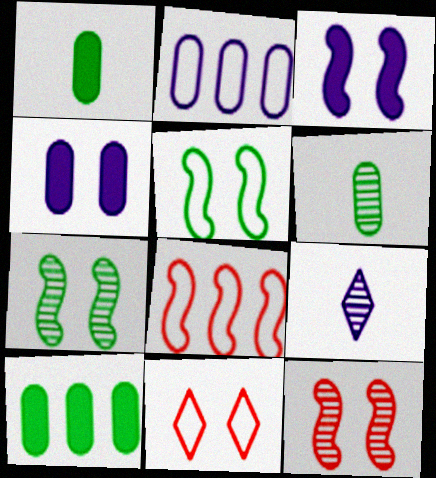[[2, 3, 9], 
[3, 5, 12], 
[4, 7, 11]]